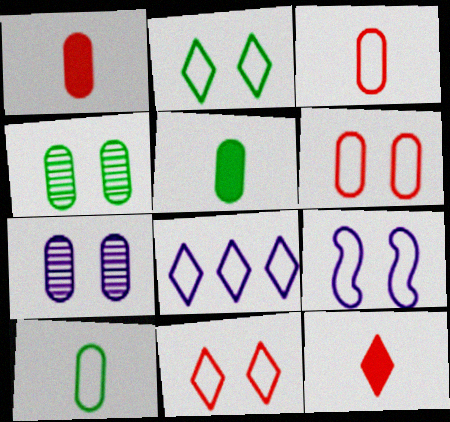[[2, 6, 9]]